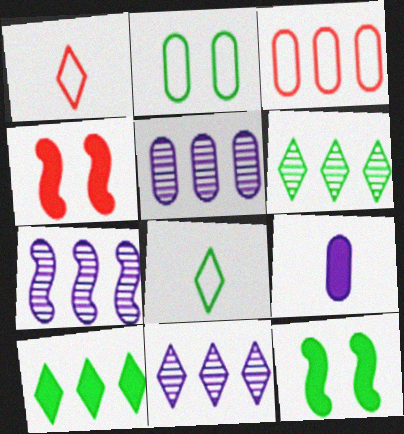[[1, 5, 12], 
[3, 7, 10], 
[4, 5, 8], 
[4, 9, 10], 
[5, 7, 11]]